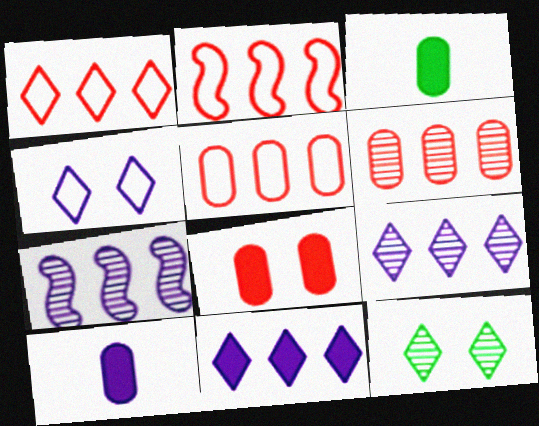[[1, 2, 5], 
[2, 10, 12], 
[4, 7, 10]]